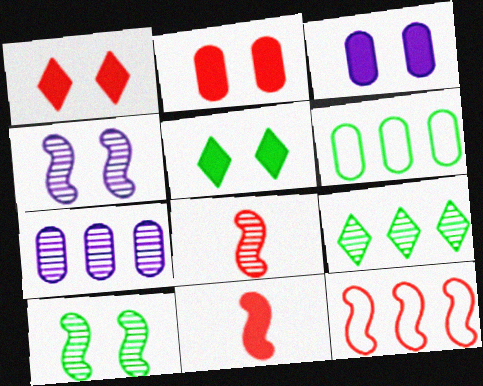[]